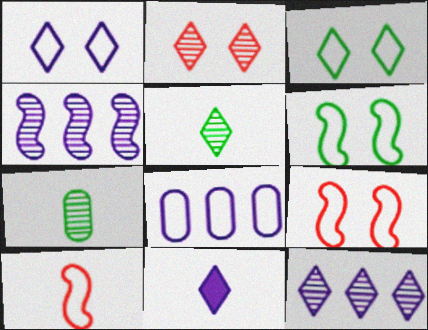[[1, 11, 12], 
[2, 4, 7], 
[2, 5, 12], 
[3, 8, 10], 
[7, 10, 11]]